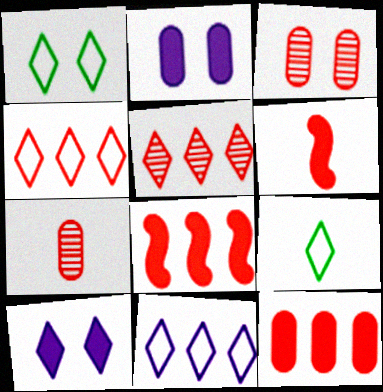[[3, 4, 6], 
[5, 9, 10]]